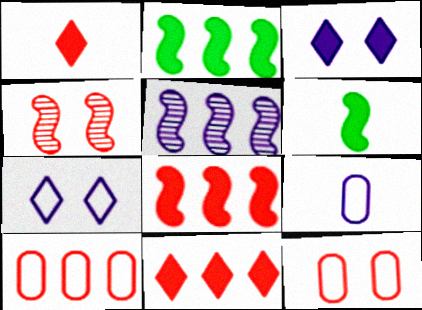[[1, 4, 10], 
[3, 5, 9]]